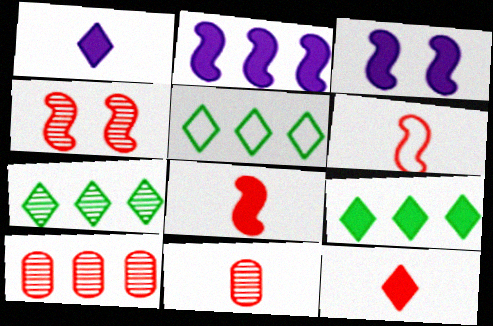[[2, 5, 10], 
[3, 5, 11], 
[5, 7, 9], 
[6, 11, 12]]